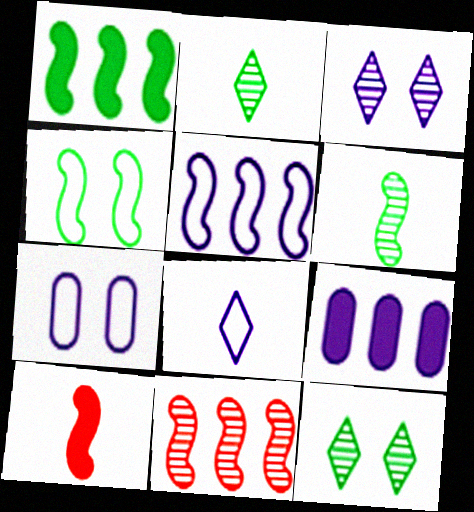[[1, 4, 6], 
[1, 5, 11], 
[5, 7, 8]]